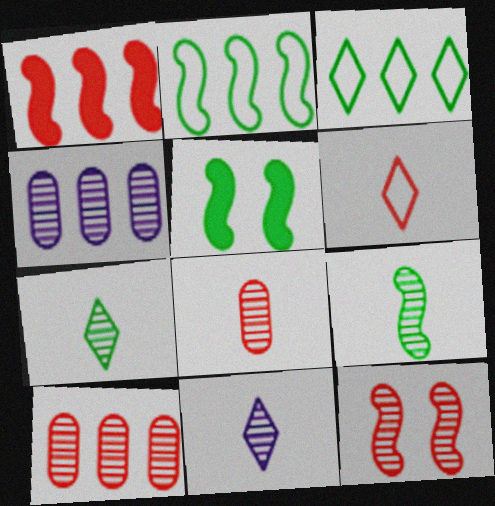[[1, 3, 4], 
[2, 5, 9], 
[4, 5, 6], 
[4, 7, 12], 
[8, 9, 11]]